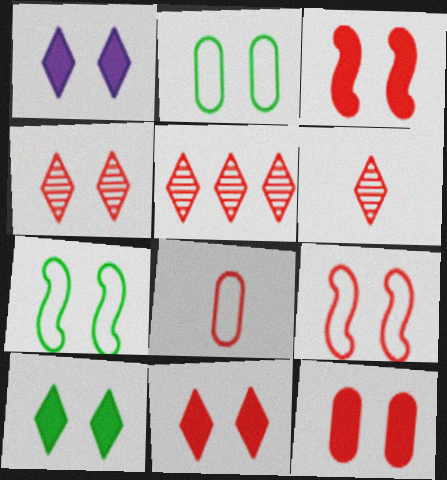[[1, 10, 11], 
[3, 5, 8], 
[3, 11, 12], 
[4, 5, 6], 
[4, 9, 12]]